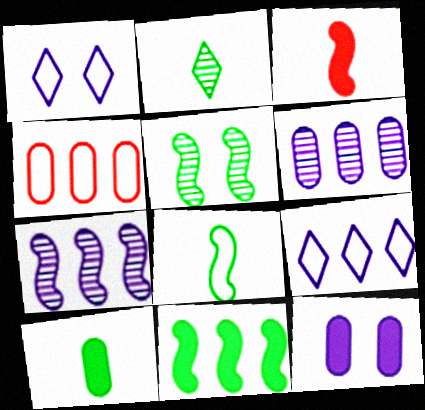[[1, 4, 8], 
[2, 8, 10], 
[5, 8, 11]]